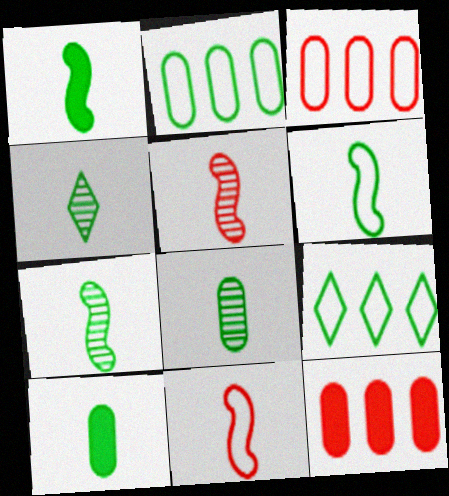[[1, 6, 7], 
[4, 6, 10], 
[4, 7, 8]]